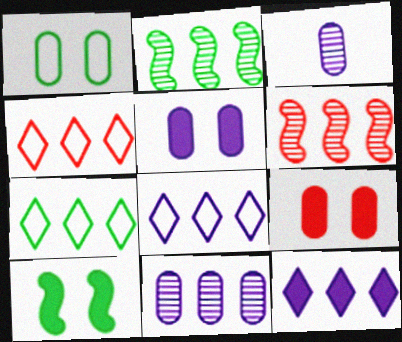[[3, 4, 10], 
[4, 7, 8]]